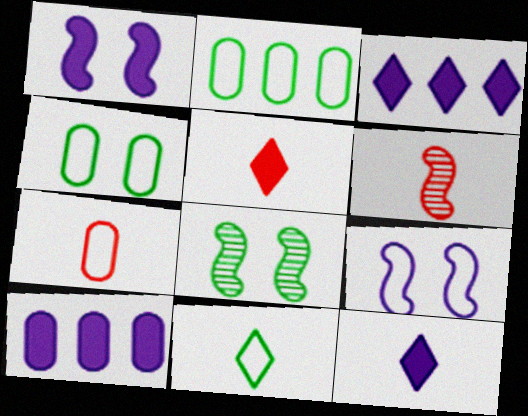[[1, 10, 12], 
[3, 4, 6], 
[3, 7, 8], 
[5, 6, 7]]